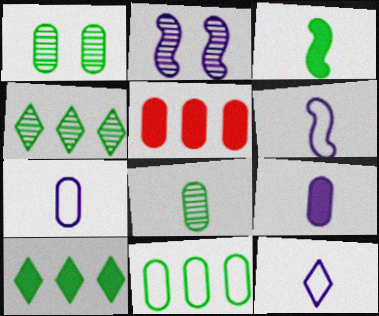[[1, 5, 7], 
[6, 7, 12]]